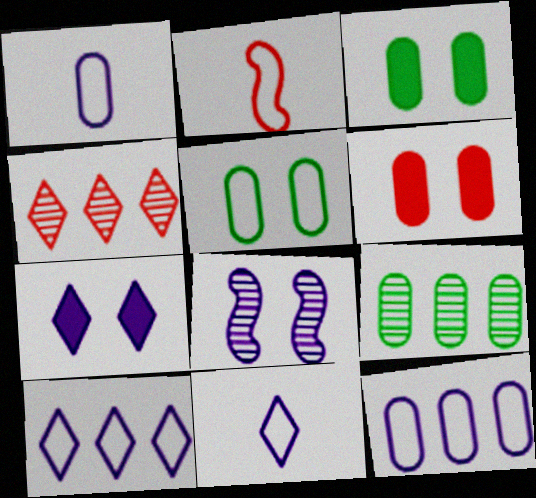[[1, 6, 9], 
[2, 4, 6], 
[2, 5, 10], 
[2, 7, 9]]